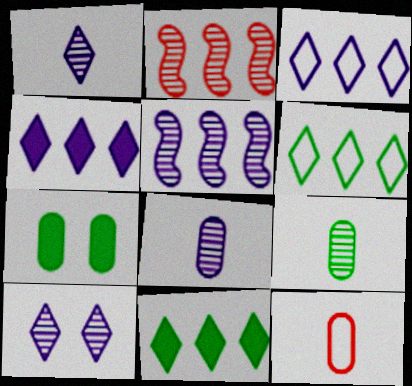[[2, 9, 10], 
[5, 8, 10]]